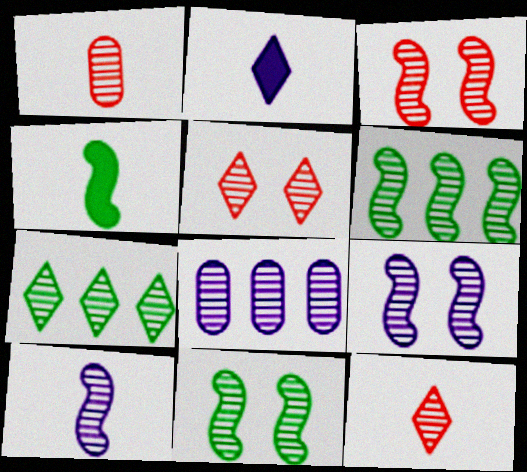[[1, 7, 9], 
[3, 6, 10], 
[3, 9, 11], 
[8, 11, 12]]